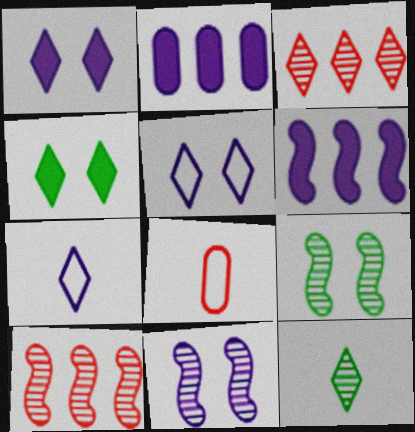[[2, 7, 11], 
[3, 4, 7]]